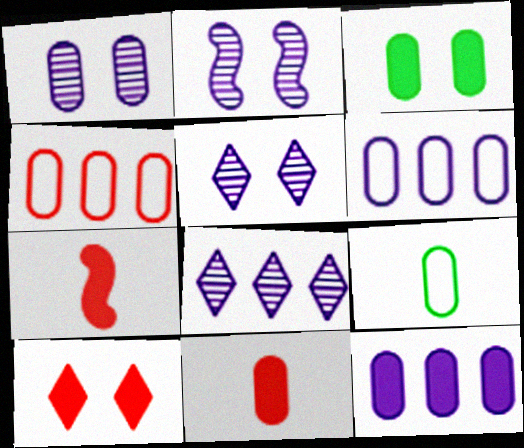[[1, 2, 5], 
[3, 11, 12]]